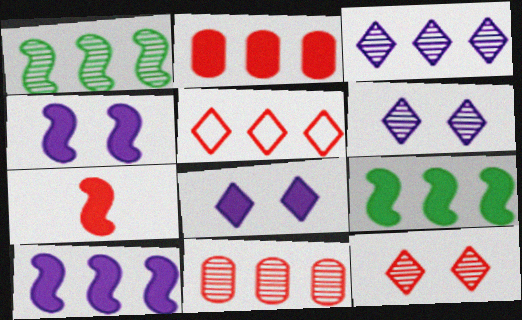[[1, 3, 11], 
[4, 7, 9]]